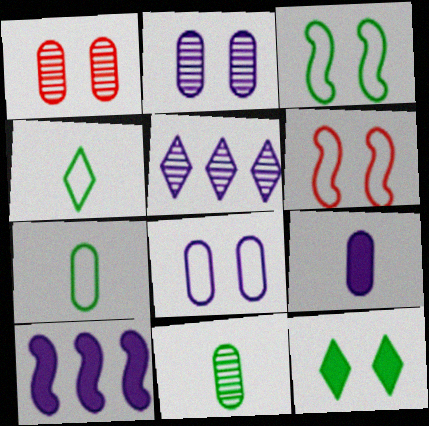[[1, 4, 10], 
[2, 6, 12]]